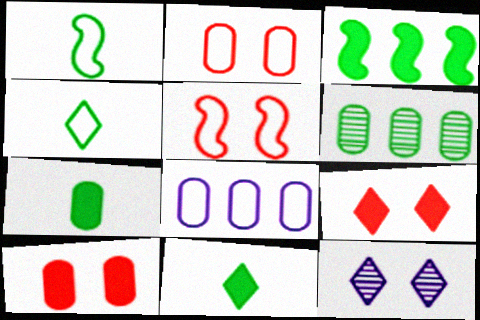[[4, 5, 8]]